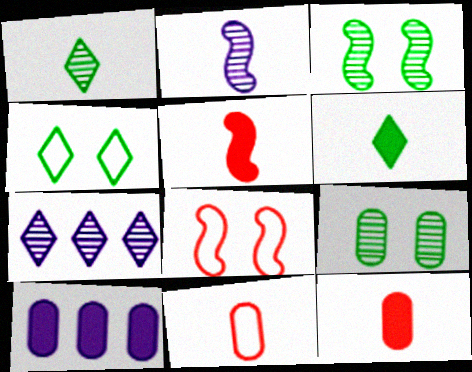[[1, 8, 10], 
[2, 6, 11], 
[9, 10, 11]]